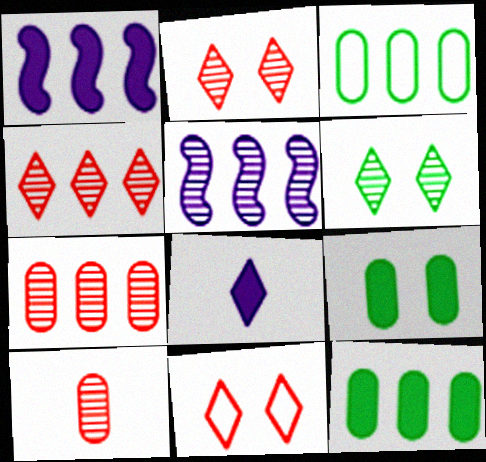[[1, 3, 4], 
[5, 6, 10]]